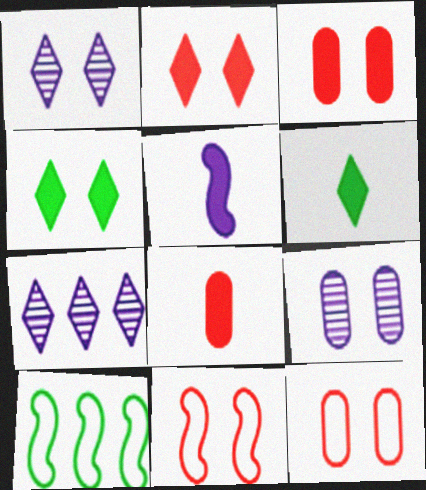[[1, 8, 10], 
[4, 9, 11], 
[5, 6, 8]]